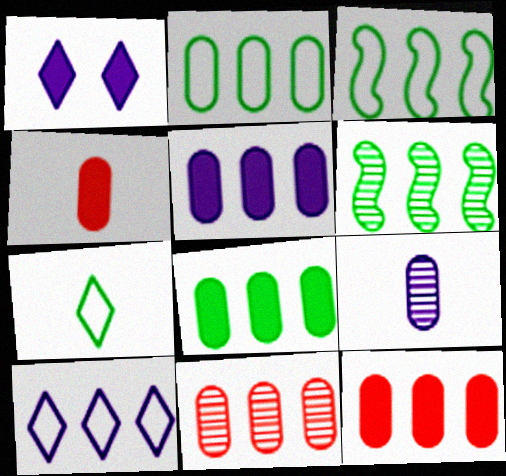[[2, 5, 11], 
[5, 8, 12], 
[6, 10, 12]]